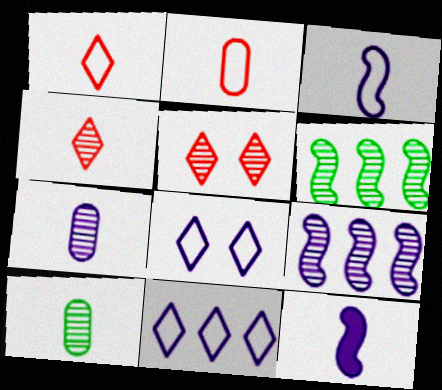[[1, 10, 12], 
[5, 6, 7], 
[5, 9, 10]]